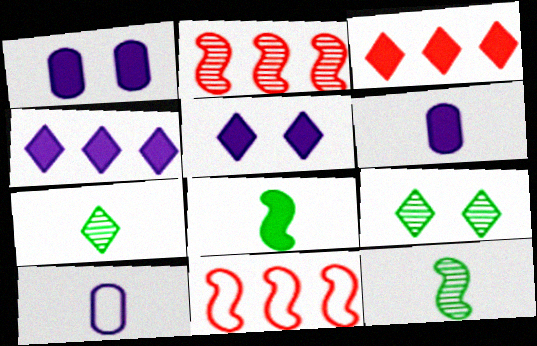[[1, 3, 8], 
[1, 7, 11], 
[6, 9, 11]]